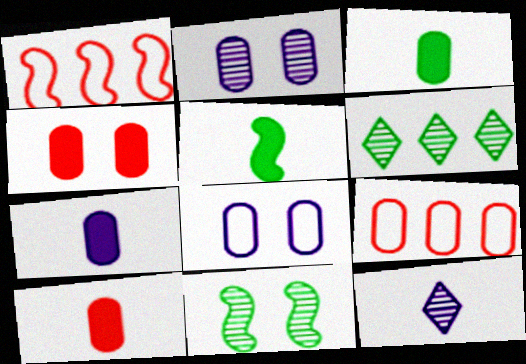[[2, 3, 9], 
[3, 7, 10]]